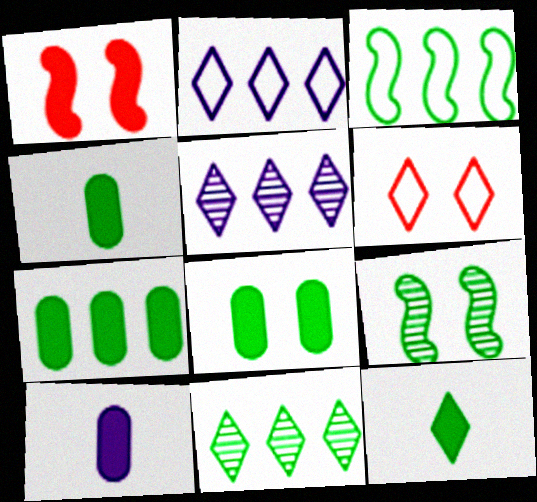[[3, 7, 11], 
[4, 7, 8], 
[5, 6, 12]]